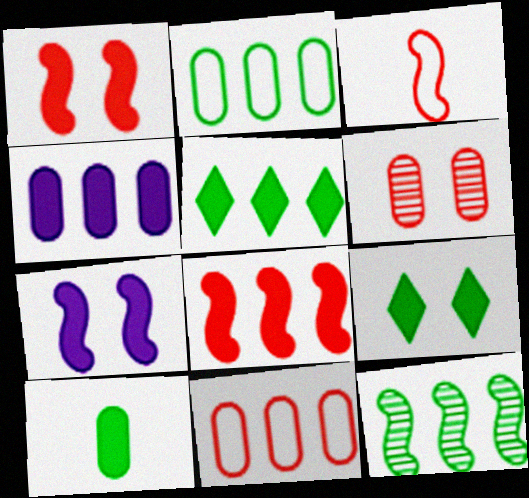[[2, 5, 12], 
[3, 7, 12], 
[4, 5, 8]]